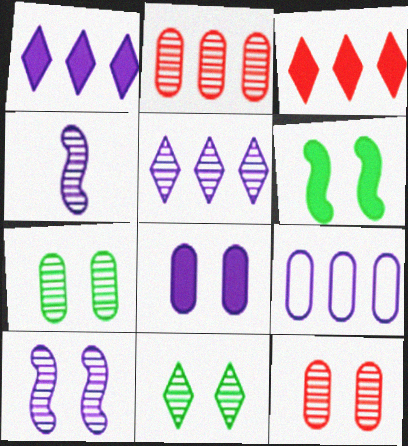[[2, 4, 11], 
[10, 11, 12]]